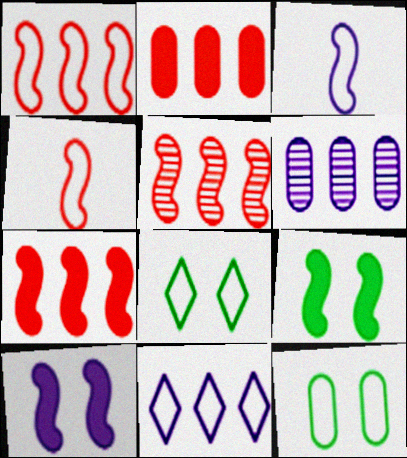[[1, 5, 7], 
[3, 5, 9], 
[4, 11, 12]]